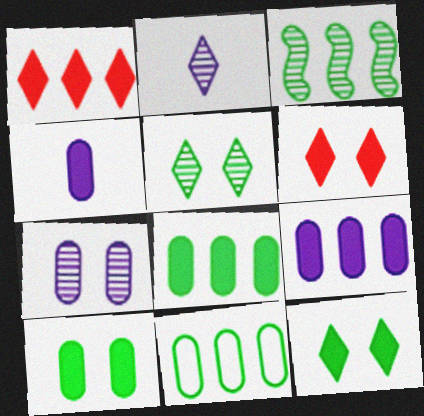[]